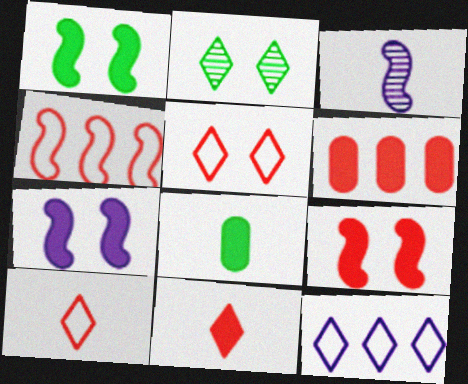[[1, 3, 4], 
[1, 7, 9], 
[2, 11, 12], 
[3, 8, 10], 
[6, 9, 11]]